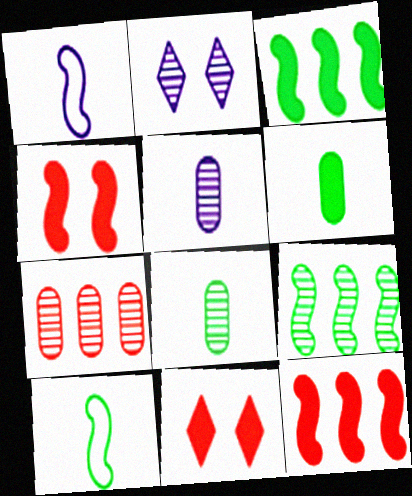[[1, 4, 9]]